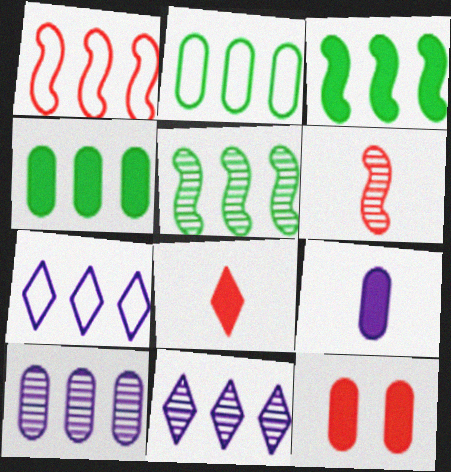[[1, 2, 7], 
[1, 4, 11], 
[4, 9, 12]]